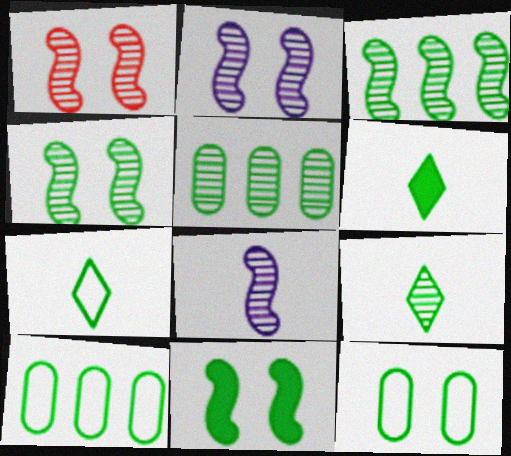[[1, 2, 4], 
[1, 3, 8], 
[3, 6, 12], 
[4, 5, 9], 
[4, 6, 10], 
[5, 7, 11], 
[6, 7, 9], 
[9, 10, 11]]